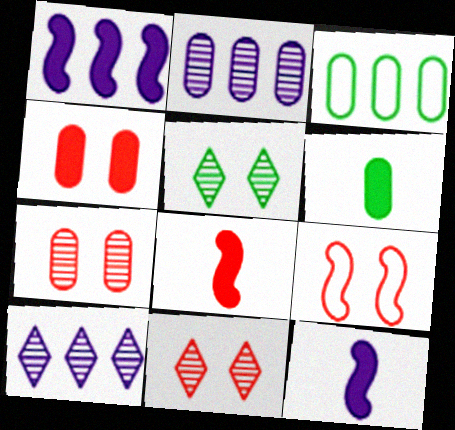[[3, 11, 12], 
[4, 9, 11], 
[6, 9, 10]]